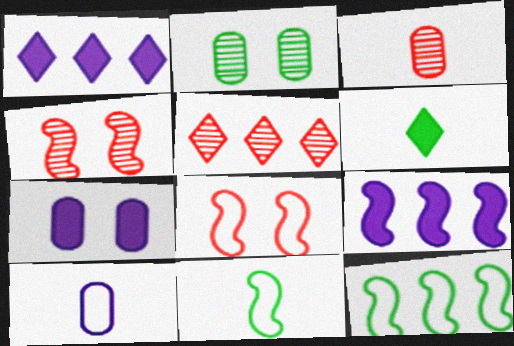[[2, 6, 12], 
[3, 4, 5], 
[4, 9, 11], 
[5, 7, 11]]